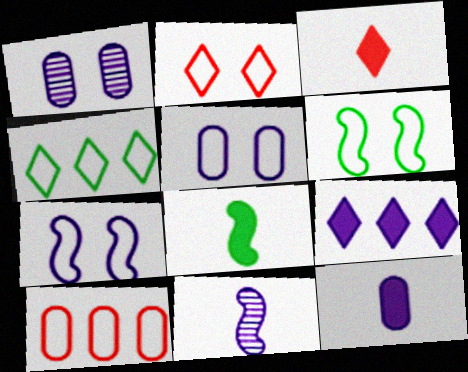[[2, 5, 6], 
[3, 8, 12], 
[5, 9, 11]]